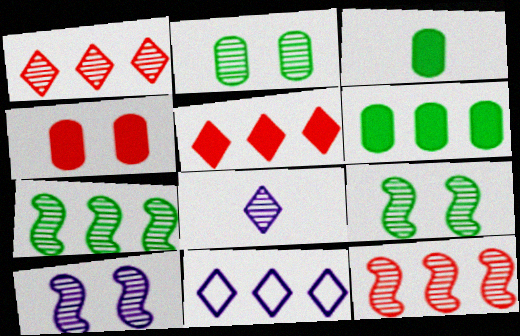[[2, 8, 12], 
[6, 11, 12]]